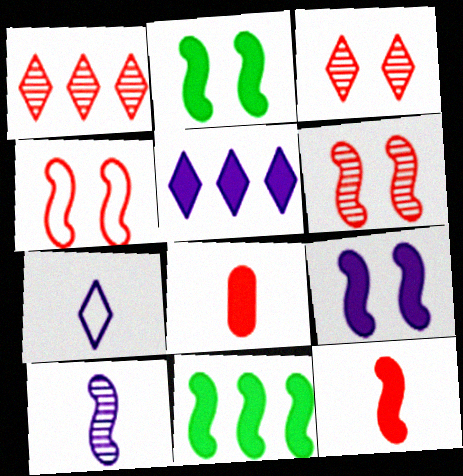[[1, 4, 8], 
[2, 5, 8], 
[4, 10, 11], 
[9, 11, 12]]